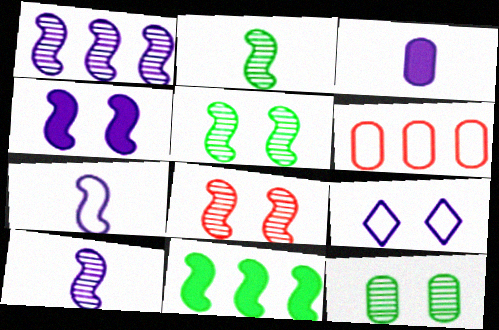[[1, 2, 8], 
[1, 3, 9], 
[1, 4, 7], 
[3, 6, 12], 
[7, 8, 11]]